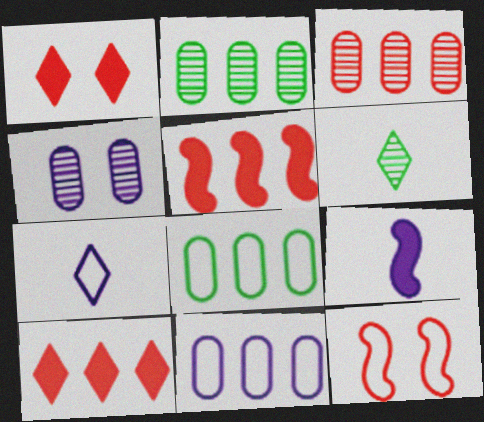[[7, 8, 12]]